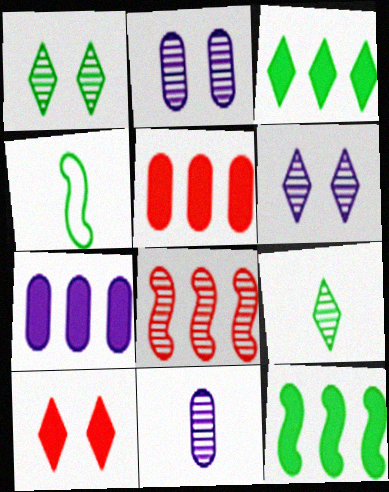[[1, 8, 11], 
[2, 8, 9], 
[4, 5, 6]]